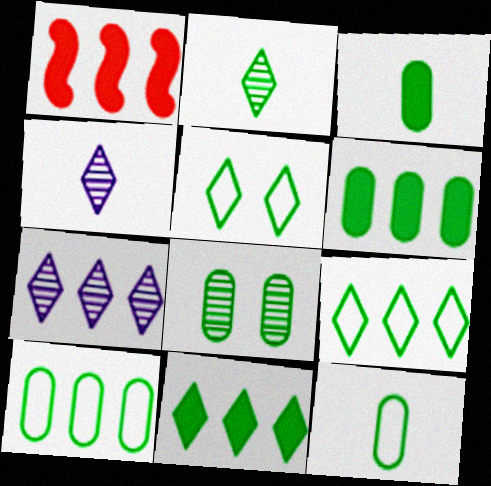[[1, 7, 10], 
[2, 5, 11], 
[3, 8, 10], 
[6, 8, 12]]